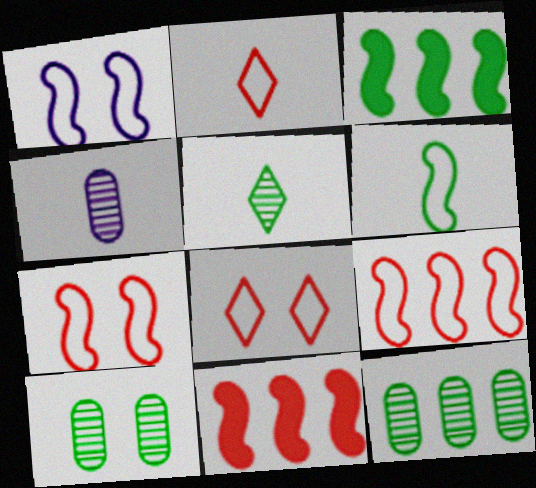[[1, 6, 9], 
[3, 4, 8]]